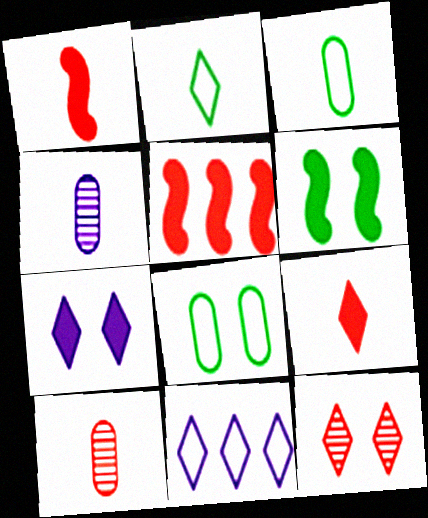[[1, 2, 4], 
[6, 10, 11]]